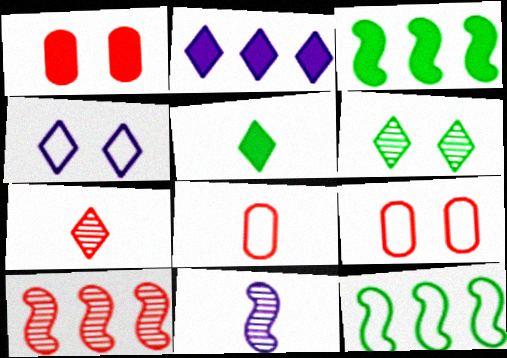[[4, 8, 12], 
[5, 8, 11]]